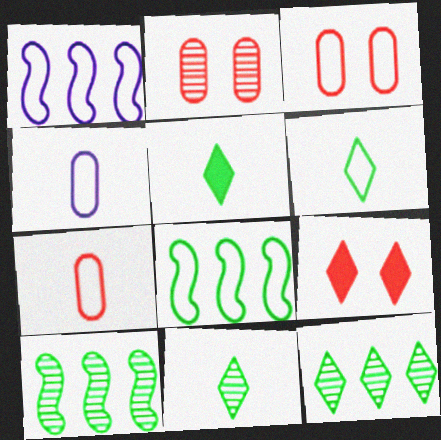[[1, 2, 5], 
[1, 3, 6], 
[4, 9, 10], 
[5, 6, 11]]